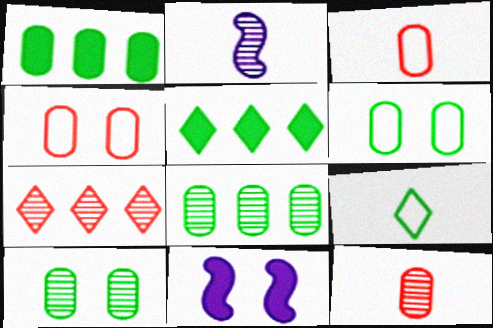[[2, 4, 5], 
[2, 7, 10]]